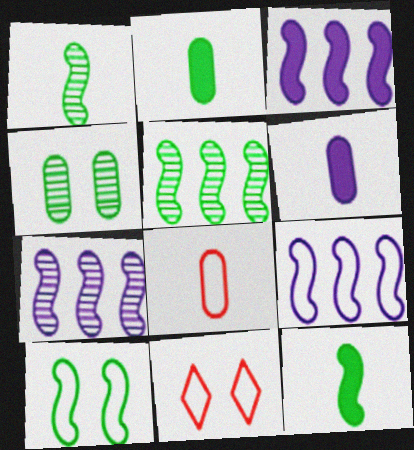[[2, 7, 11], 
[3, 7, 9], 
[5, 6, 11], 
[5, 10, 12]]